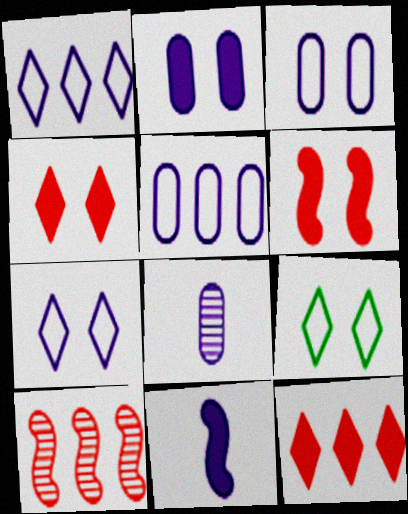[[2, 5, 8]]